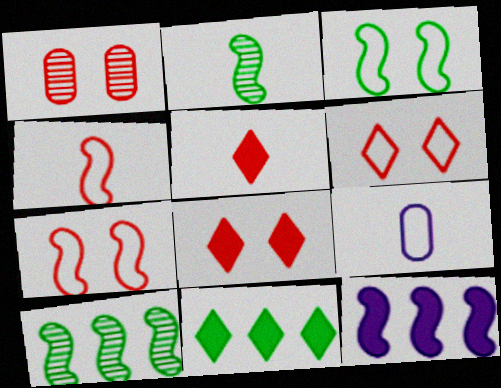[[1, 7, 8], 
[2, 5, 9], 
[2, 7, 12], 
[8, 9, 10]]